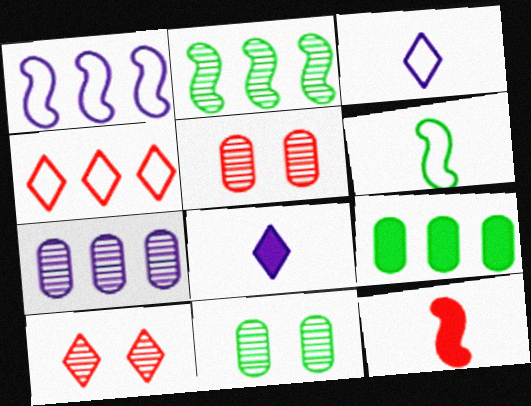[[4, 5, 12]]